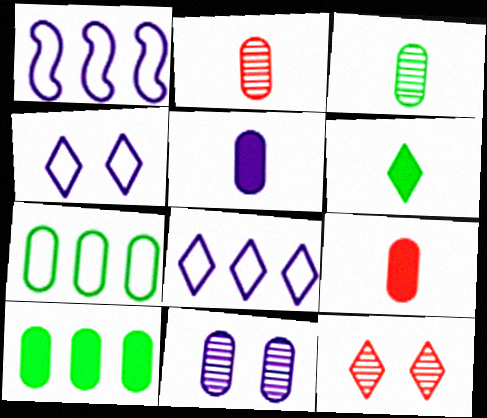[[6, 8, 12], 
[7, 9, 11]]